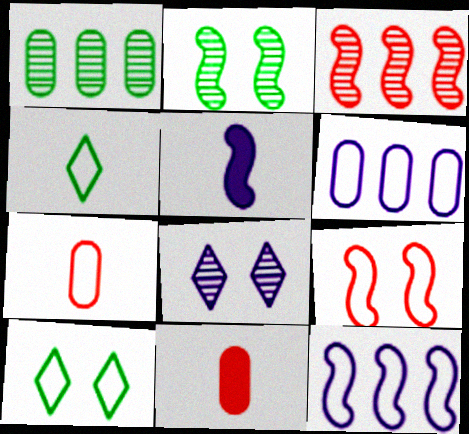[[4, 6, 9], 
[5, 6, 8], 
[7, 10, 12]]